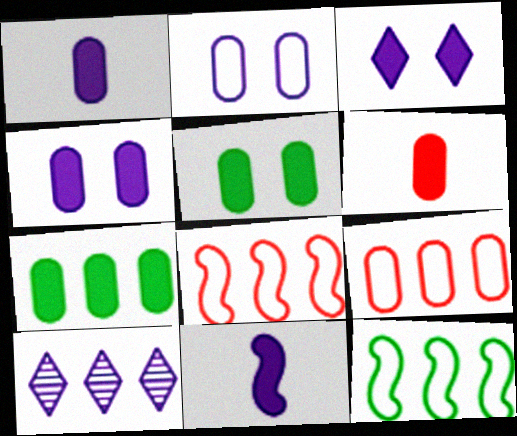[[2, 10, 11], 
[4, 6, 7], 
[7, 8, 10]]